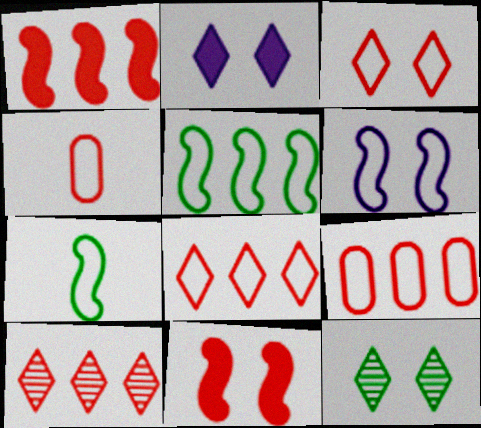[[1, 9, 10], 
[2, 3, 12], 
[4, 10, 11]]